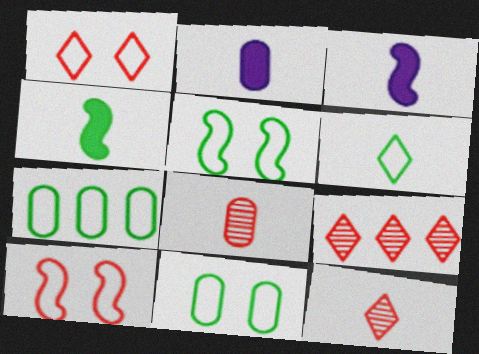[[2, 5, 9], 
[3, 6, 8], 
[3, 9, 11], 
[5, 6, 7]]